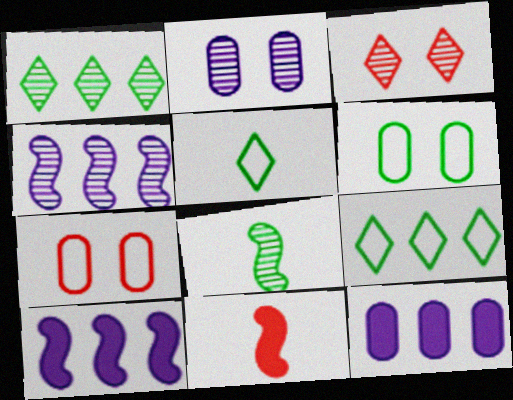[[2, 9, 11]]